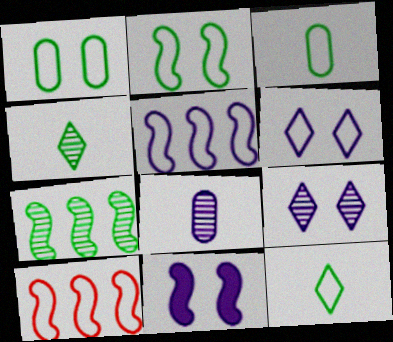[[3, 6, 10]]